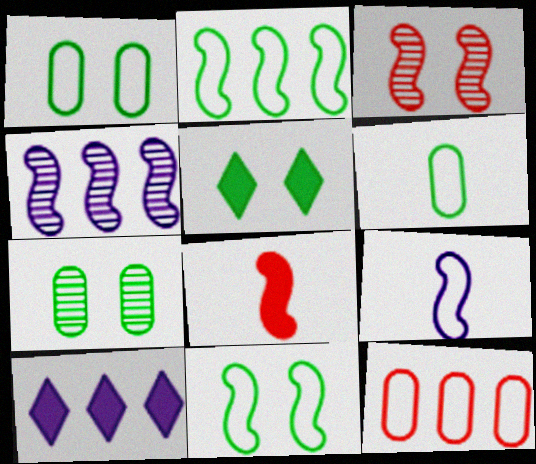[[3, 6, 10], 
[4, 8, 11], 
[5, 7, 11]]